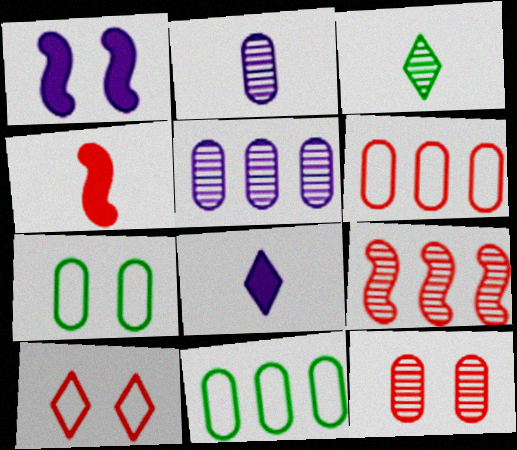[[1, 3, 6], 
[7, 8, 9]]